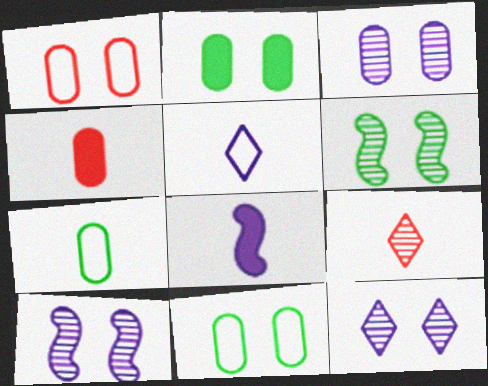[[1, 2, 3], 
[3, 10, 12], 
[7, 8, 9]]